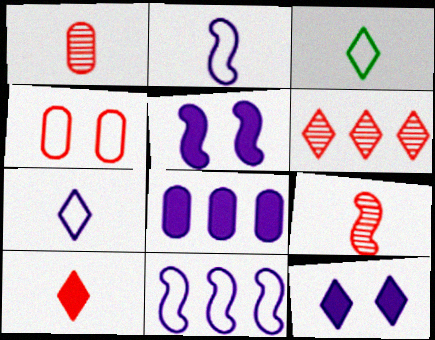[[3, 4, 11], 
[3, 6, 12]]